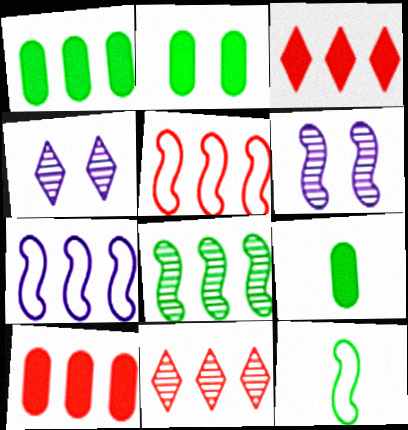[[1, 2, 9], 
[1, 7, 11], 
[4, 5, 9], 
[4, 10, 12], 
[5, 10, 11]]